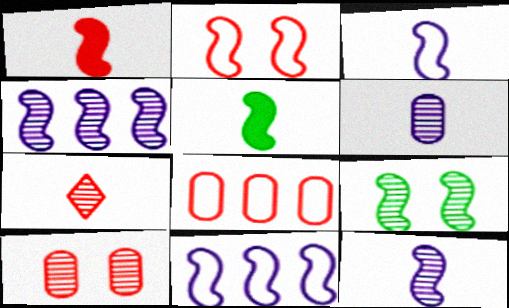[[1, 9, 11], 
[2, 4, 5]]